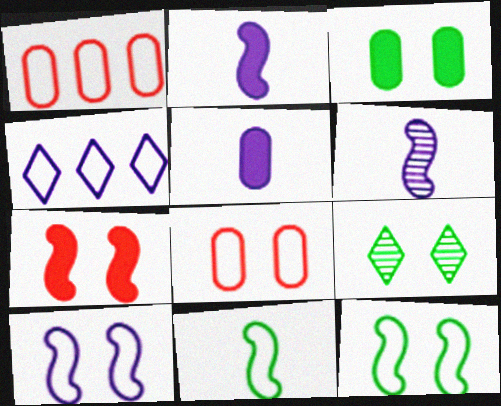[[1, 2, 9], 
[3, 9, 12], 
[4, 8, 11]]